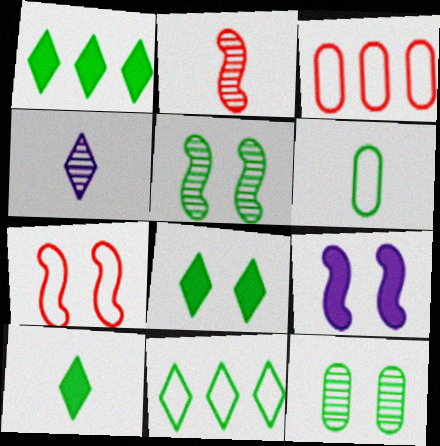[[1, 5, 6], 
[1, 8, 10], 
[5, 7, 9]]